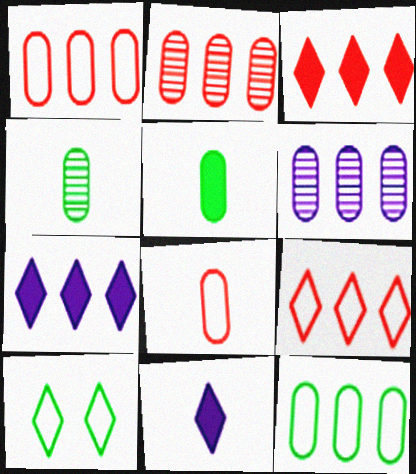[]